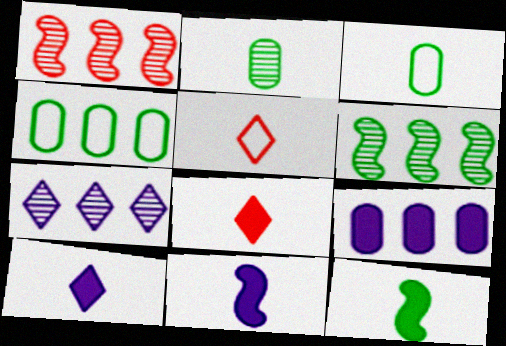[[2, 5, 11]]